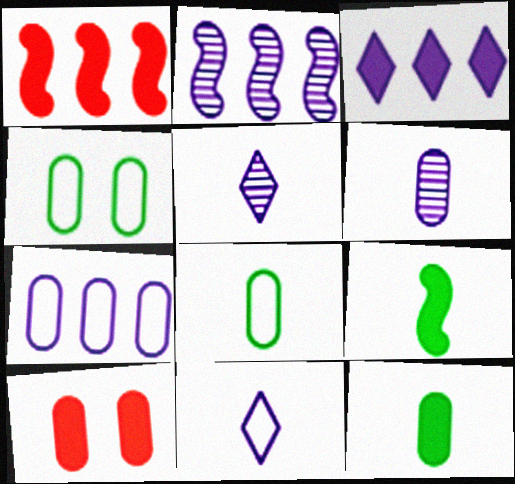[[1, 4, 5], 
[2, 3, 7], 
[3, 9, 10]]